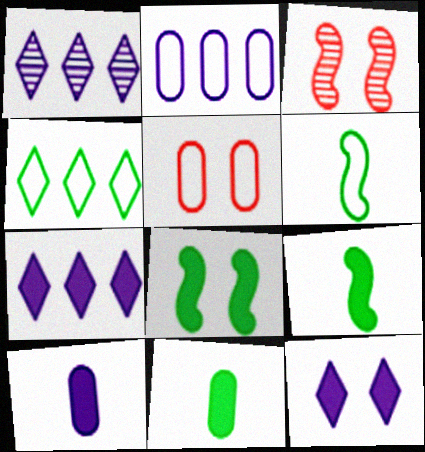[[1, 5, 9], 
[3, 4, 10]]